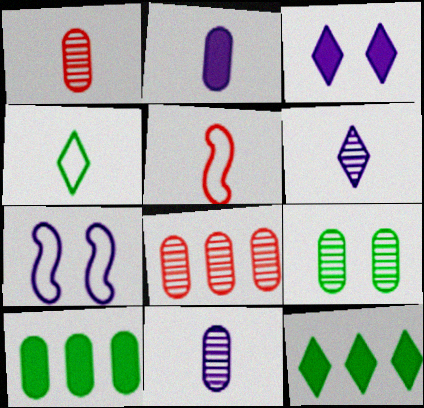[[1, 7, 12], 
[8, 9, 11]]